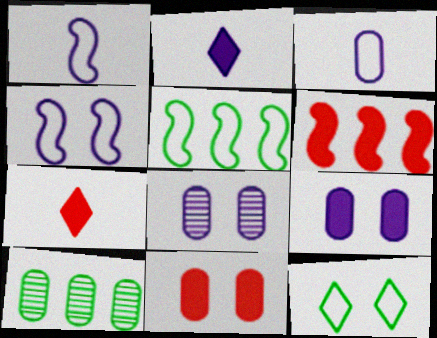[[3, 10, 11], 
[4, 7, 10], 
[5, 7, 8], 
[6, 7, 11]]